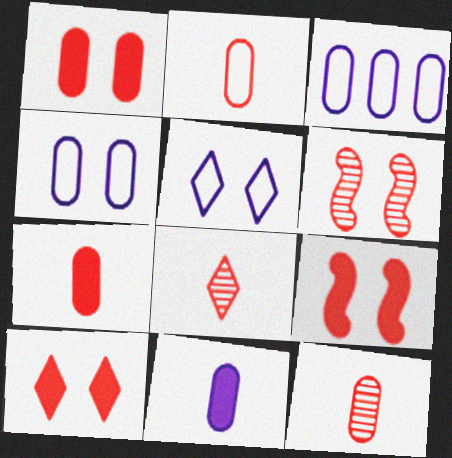[[1, 9, 10], 
[2, 7, 12]]